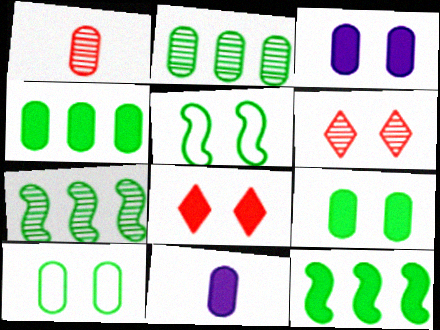[[3, 5, 6], 
[8, 11, 12]]